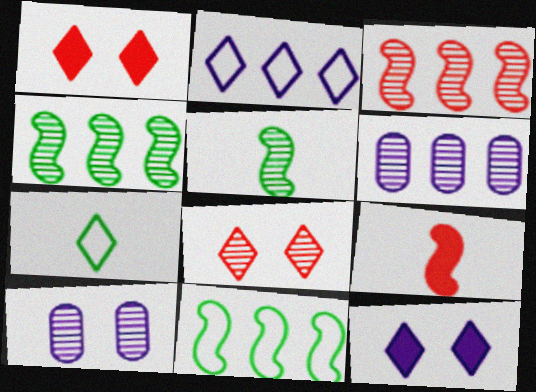[[5, 6, 8]]